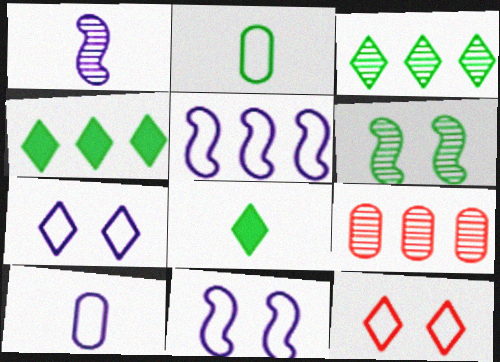[[2, 4, 6], 
[2, 5, 12], 
[4, 5, 9], 
[5, 7, 10], 
[8, 9, 11]]